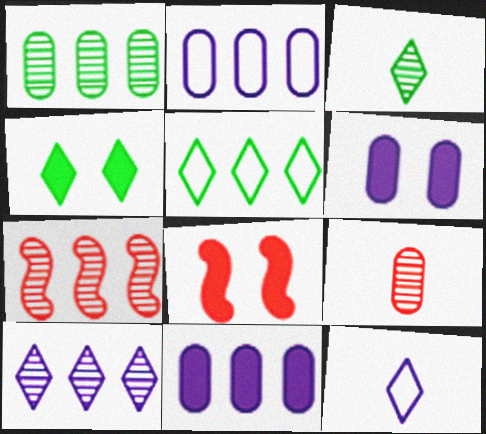[[1, 7, 10], 
[1, 8, 12], 
[2, 3, 8], 
[3, 4, 5], 
[4, 6, 8], 
[5, 7, 11]]